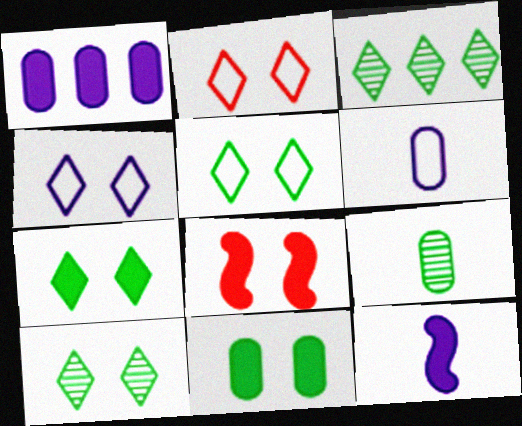[[2, 4, 5], 
[3, 6, 8], 
[5, 7, 10]]